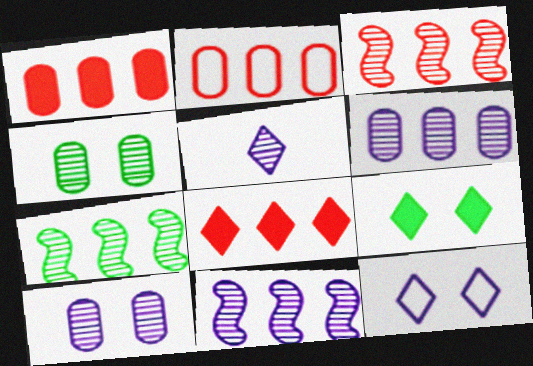[[2, 3, 8], 
[3, 4, 5], 
[3, 7, 11], 
[5, 10, 11]]